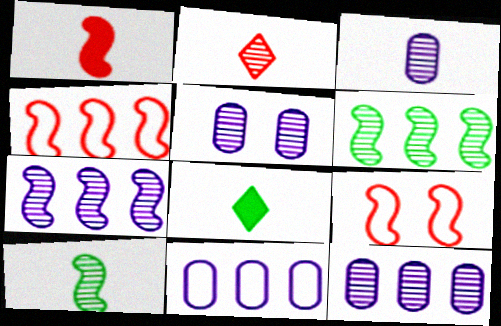[[2, 3, 10], 
[2, 5, 6], 
[3, 5, 12], 
[4, 5, 8], 
[8, 9, 12]]